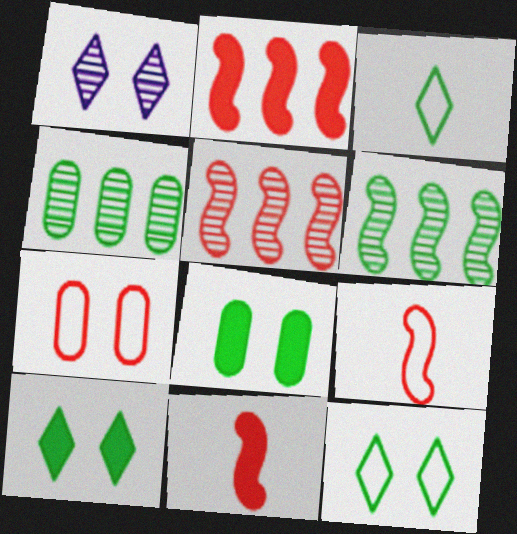[[3, 6, 8]]